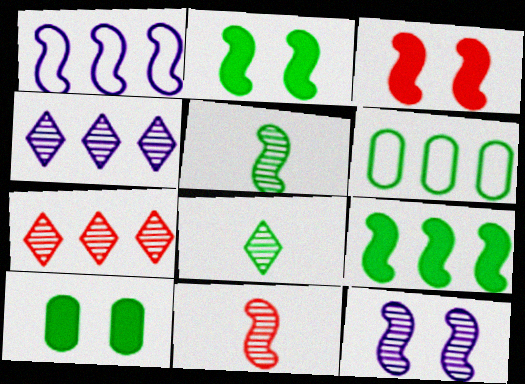[[1, 2, 11], 
[1, 3, 5], 
[2, 6, 8]]